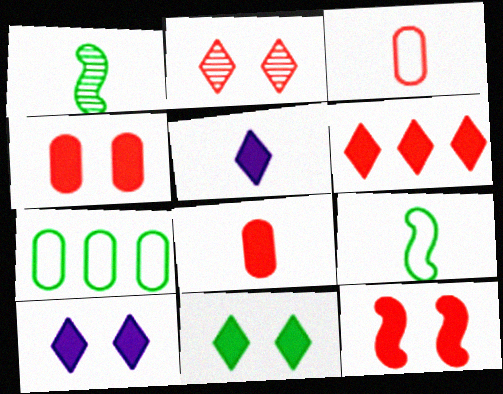[[1, 3, 5], 
[1, 7, 11], 
[5, 6, 11], 
[6, 8, 12]]